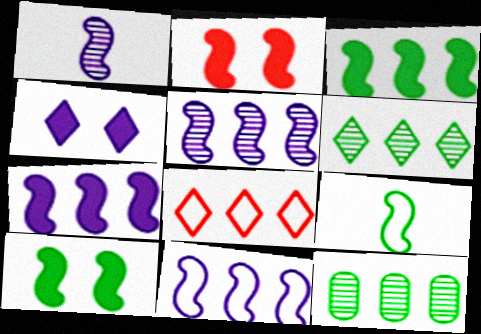[[2, 5, 9], 
[5, 7, 11], 
[7, 8, 12]]